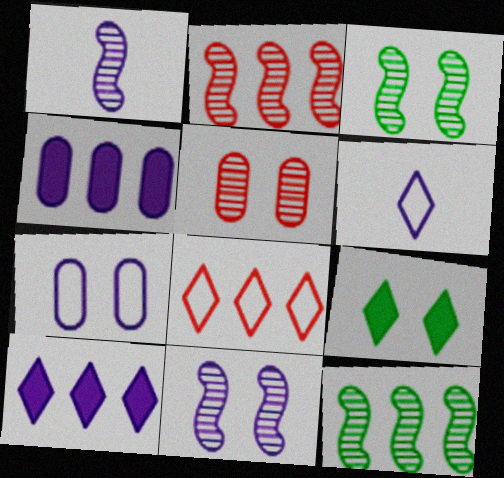[[1, 2, 3], 
[1, 7, 10], 
[4, 6, 11], 
[4, 8, 12]]